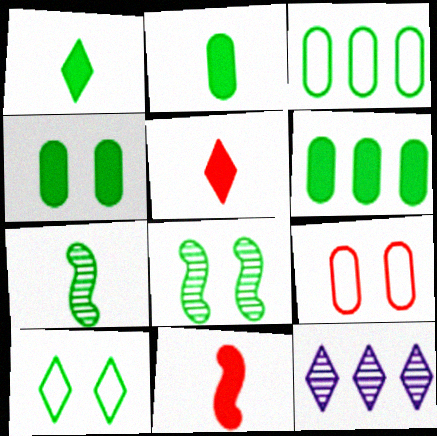[[1, 3, 8], 
[2, 4, 6], 
[4, 8, 10], 
[5, 10, 12], 
[6, 7, 10]]